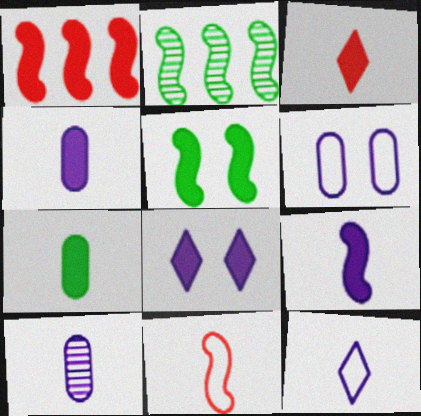[[1, 5, 9], 
[1, 7, 8], 
[2, 3, 6], 
[3, 7, 9], 
[9, 10, 12]]